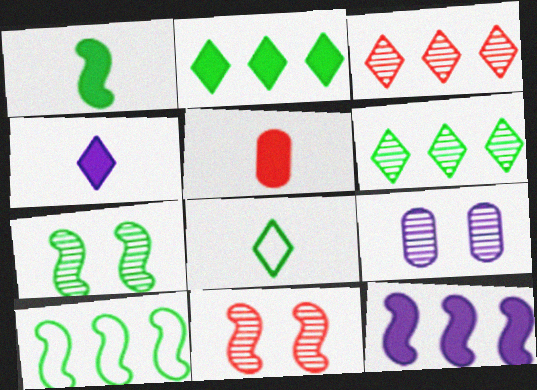[[1, 4, 5], 
[1, 7, 10]]